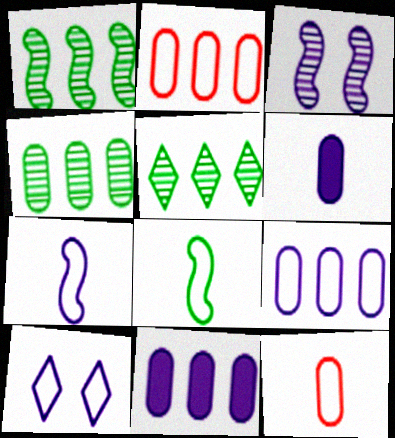[[1, 4, 5], 
[2, 4, 11], 
[2, 8, 10], 
[7, 9, 10]]